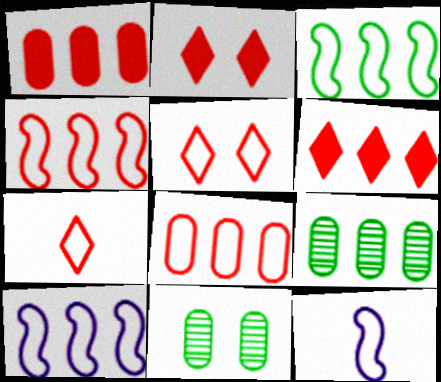[[2, 9, 12], 
[3, 4, 10], 
[6, 9, 10], 
[6, 11, 12]]